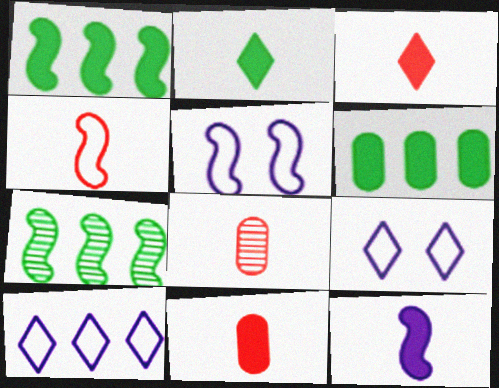[[1, 8, 9], 
[2, 11, 12], 
[3, 4, 8], 
[7, 9, 11]]